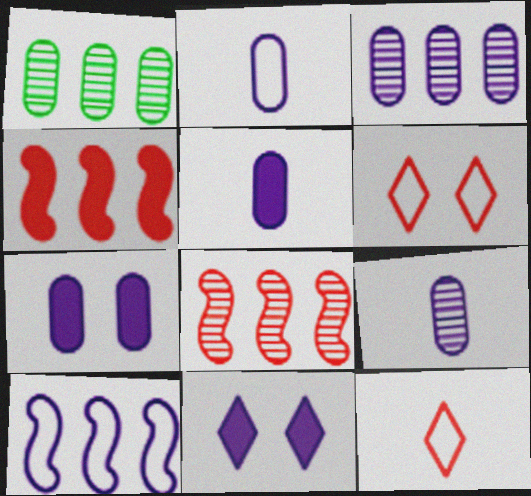[[2, 3, 7], 
[2, 5, 9], 
[9, 10, 11]]